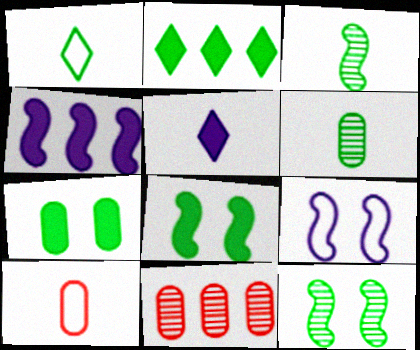[[3, 5, 10]]